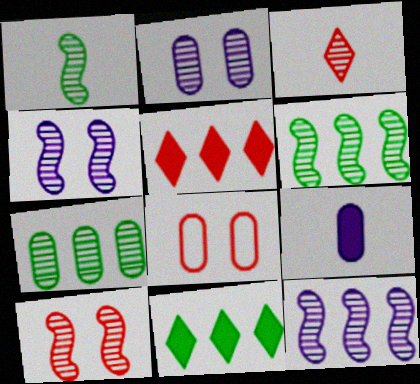[[1, 10, 12], 
[2, 3, 6], 
[3, 4, 7], 
[7, 8, 9]]